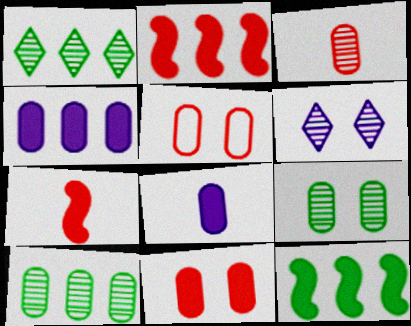[[5, 8, 10]]